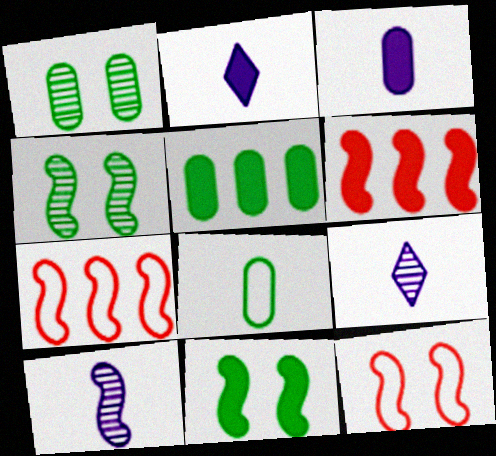[[1, 2, 7], 
[1, 5, 8], 
[5, 9, 12], 
[7, 10, 11]]